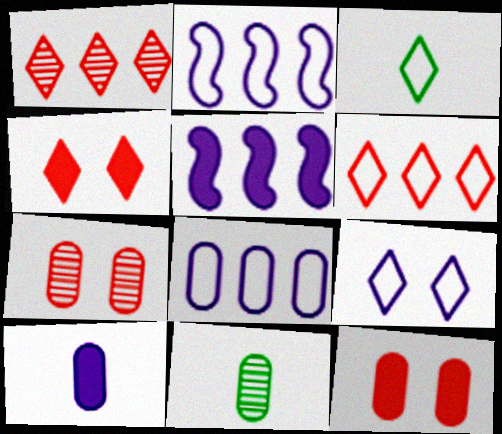[[2, 4, 11], 
[3, 5, 7], 
[3, 6, 9], 
[8, 11, 12]]